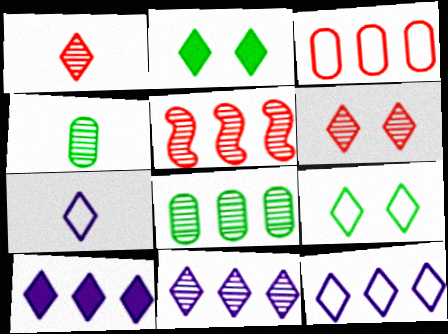[[1, 2, 12], 
[1, 9, 10], 
[5, 8, 11], 
[10, 11, 12]]